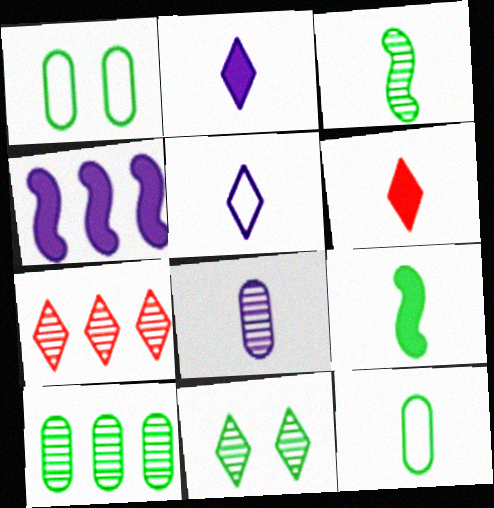[[3, 10, 11]]